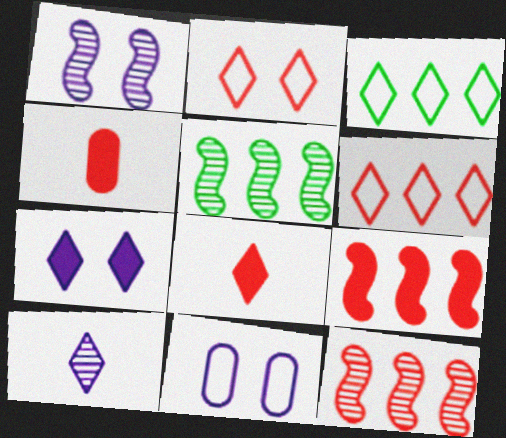[[1, 3, 4], 
[1, 7, 11], 
[2, 4, 12], 
[5, 8, 11]]